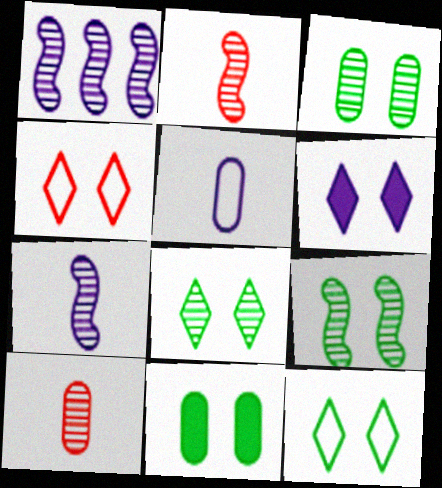[[1, 2, 9], 
[1, 5, 6], 
[1, 8, 10], 
[3, 8, 9], 
[4, 6, 8], 
[9, 11, 12]]